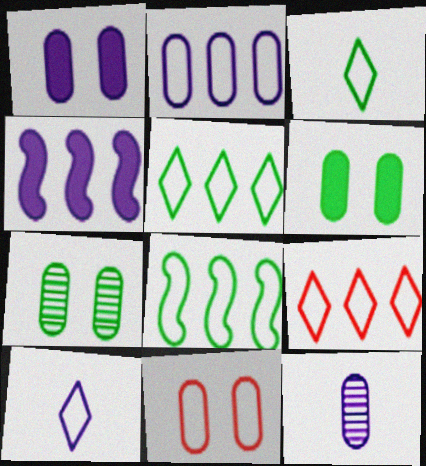[[1, 2, 12], 
[1, 7, 11], 
[2, 8, 9], 
[8, 10, 11]]